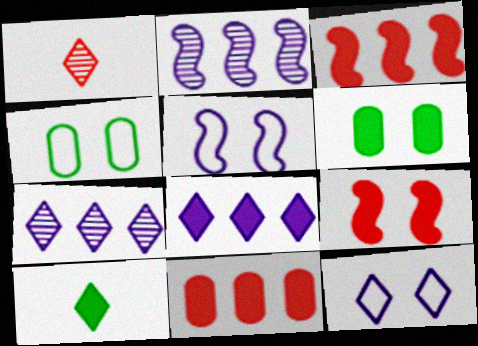[]